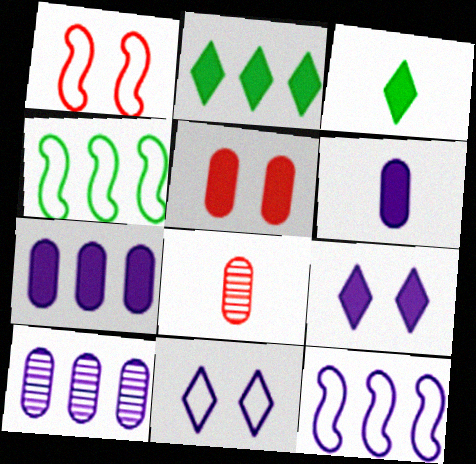[[1, 3, 10], 
[4, 8, 9]]